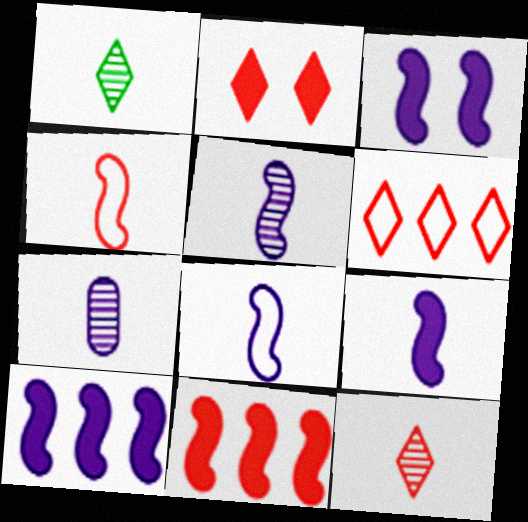[[2, 6, 12], 
[3, 9, 10], 
[5, 8, 9]]